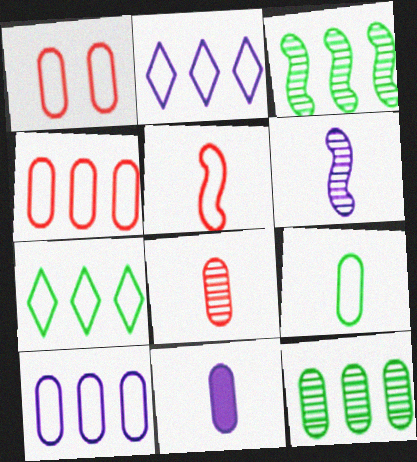[[1, 9, 10], 
[1, 11, 12], 
[8, 9, 11]]